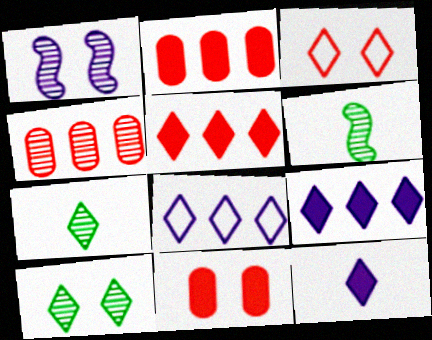[[1, 4, 7], 
[3, 7, 9], 
[6, 8, 11]]